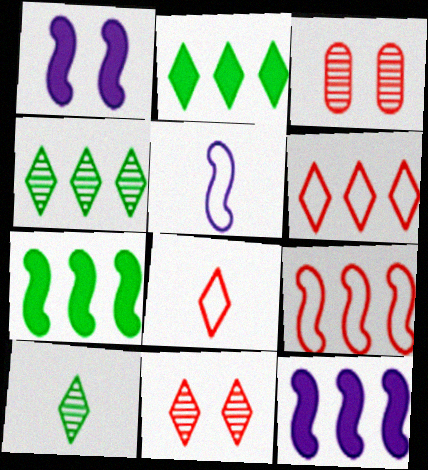[[2, 3, 5]]